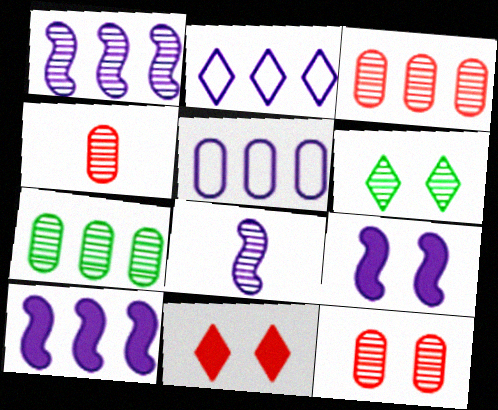[[1, 4, 6], 
[3, 4, 12], 
[3, 6, 8]]